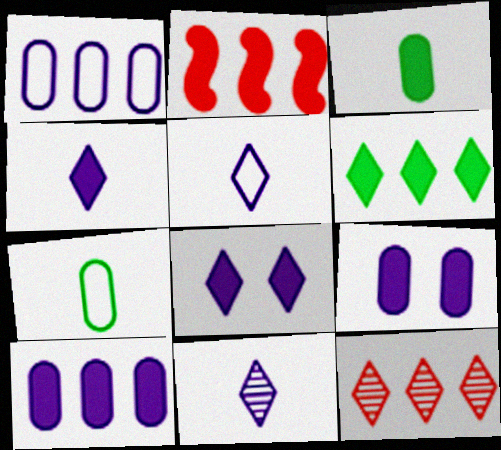[[2, 3, 8], 
[2, 6, 10], 
[4, 5, 11]]